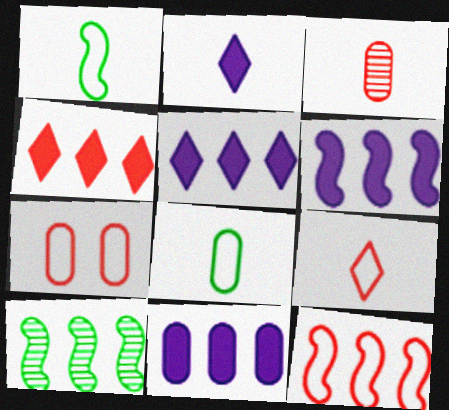[[1, 2, 3], 
[2, 7, 10], 
[5, 6, 11], 
[6, 10, 12], 
[7, 9, 12]]